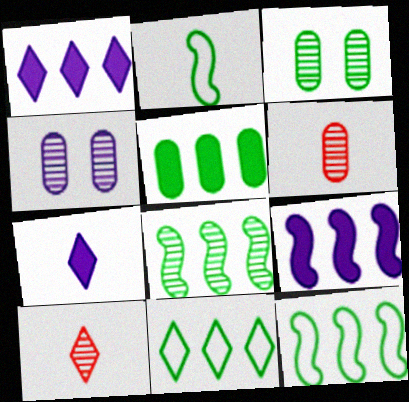[[2, 6, 7], 
[4, 8, 10], 
[5, 8, 11]]